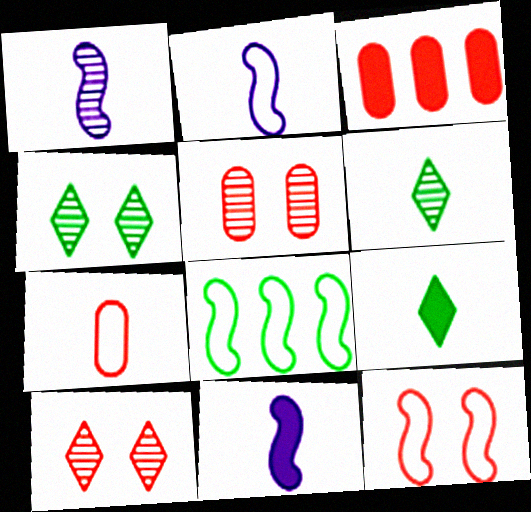[[1, 2, 11], 
[1, 7, 9], 
[2, 3, 4], 
[2, 8, 12], 
[3, 5, 7], 
[6, 7, 11]]